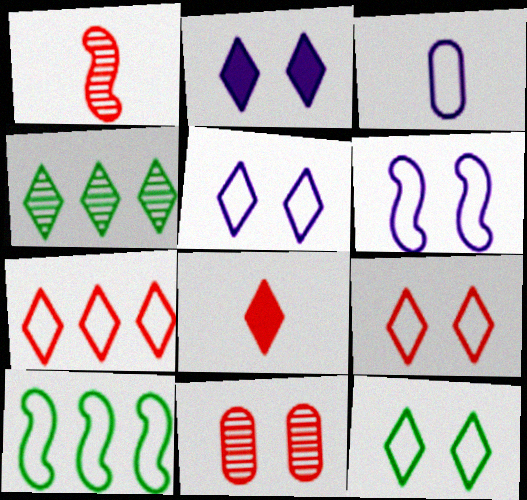[[3, 9, 10], 
[4, 5, 8], 
[5, 9, 12]]